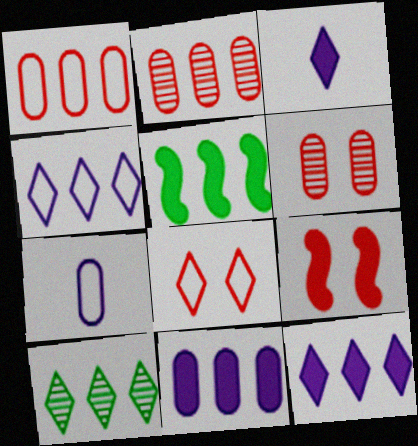[[2, 4, 5], 
[3, 8, 10], 
[6, 8, 9], 
[7, 9, 10]]